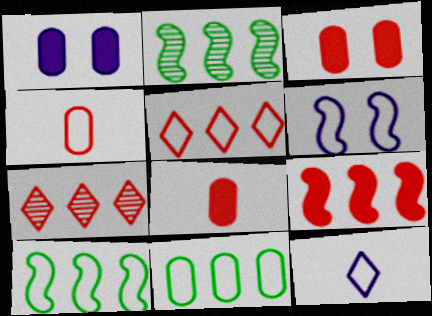[[2, 3, 12]]